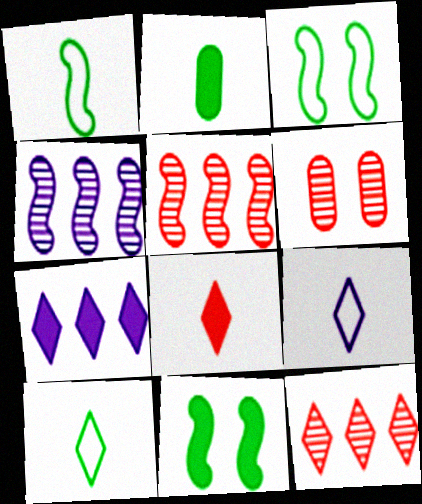[[1, 6, 7]]